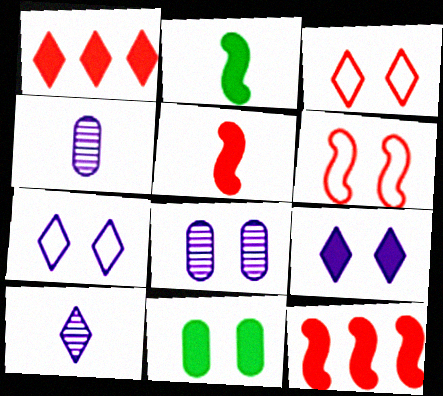[]